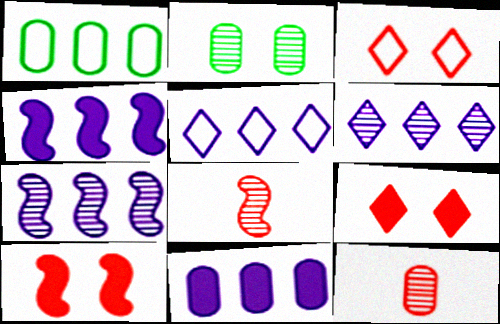[[2, 6, 8], 
[5, 7, 11]]